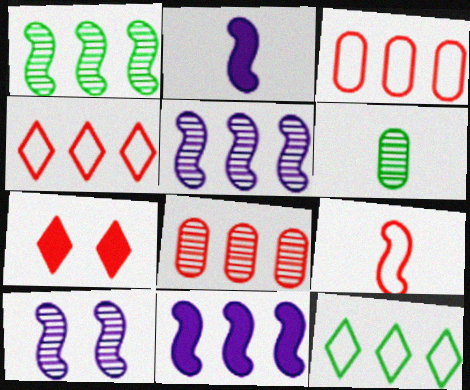[[7, 8, 9], 
[8, 11, 12]]